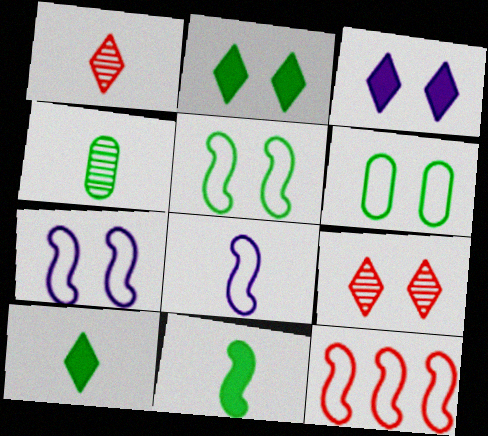[[3, 4, 12], 
[5, 8, 12]]